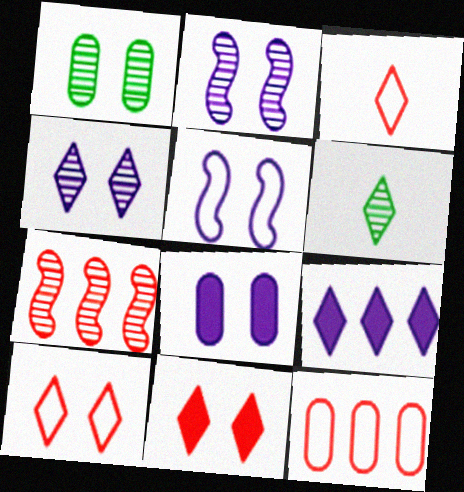[[1, 5, 11], 
[4, 5, 8], 
[6, 9, 10]]